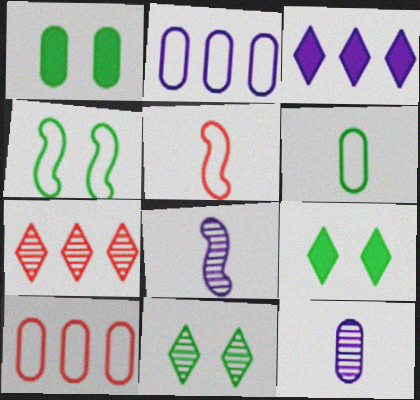[[1, 4, 11], 
[1, 10, 12], 
[8, 9, 10]]